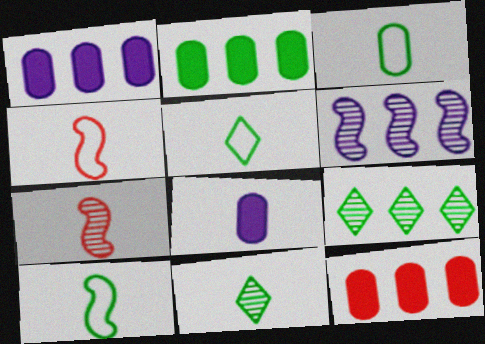[[1, 2, 12], 
[3, 5, 10], 
[4, 8, 11], 
[5, 7, 8]]